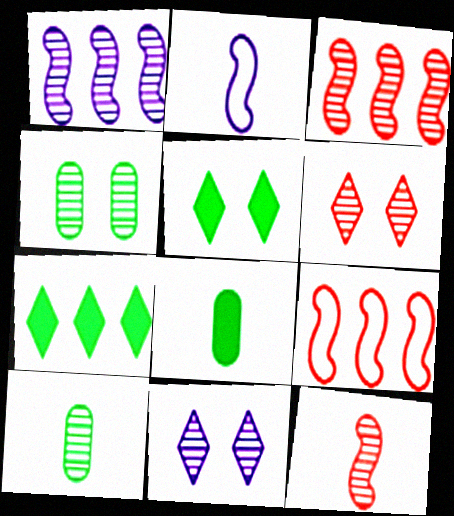[[1, 6, 10], 
[3, 10, 11], 
[8, 9, 11]]